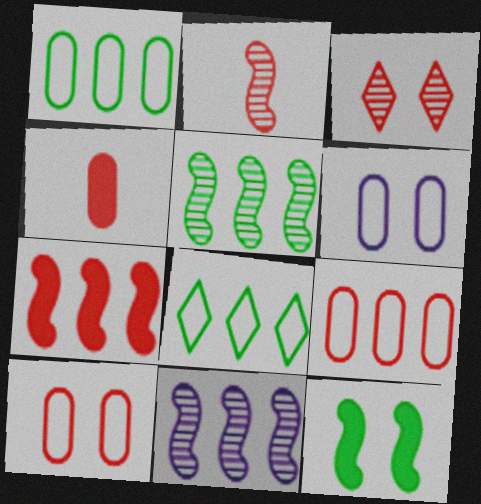[[3, 6, 12]]